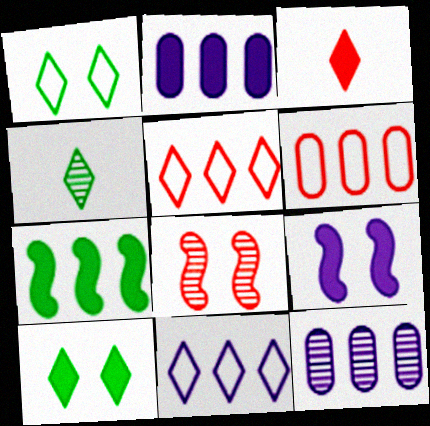[[3, 6, 8], 
[4, 6, 9], 
[4, 8, 12], 
[5, 7, 12]]